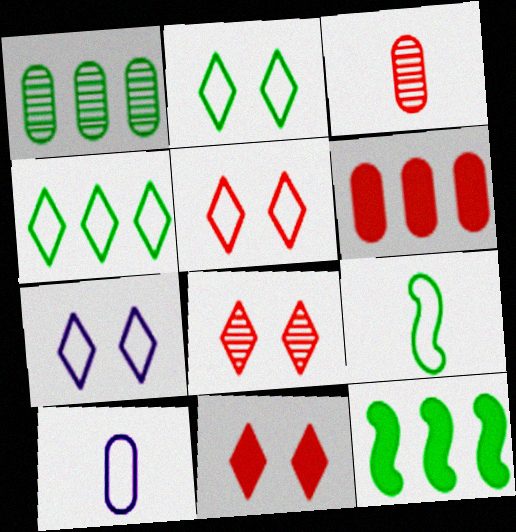[[1, 4, 12], 
[2, 5, 7], 
[3, 7, 12], 
[5, 8, 11], 
[8, 10, 12]]